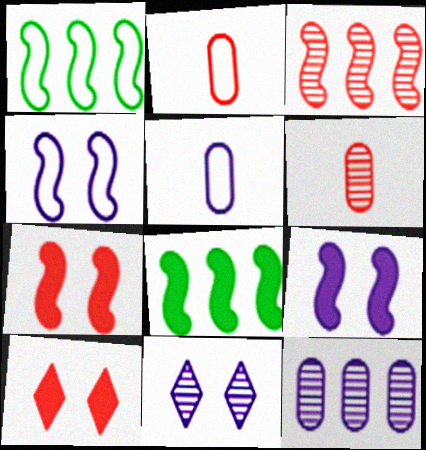[[2, 3, 10], 
[2, 8, 11]]